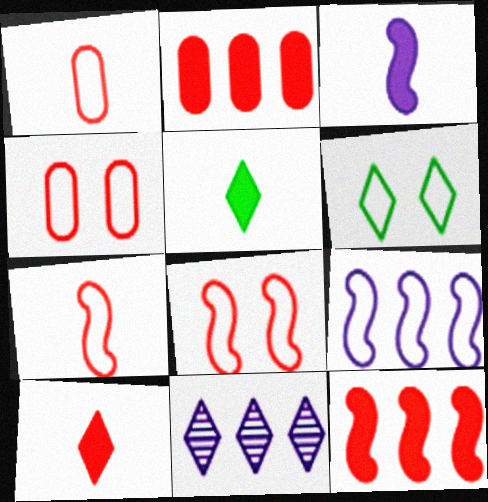[[1, 6, 9], 
[6, 10, 11]]